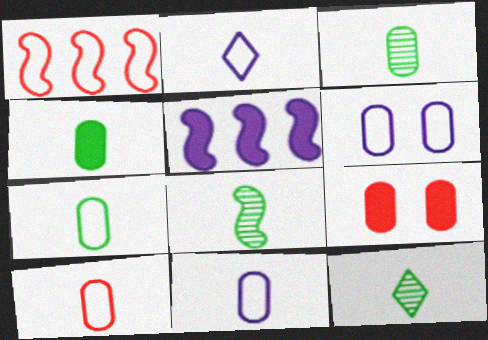[[3, 4, 7], 
[3, 8, 12], 
[7, 10, 11]]